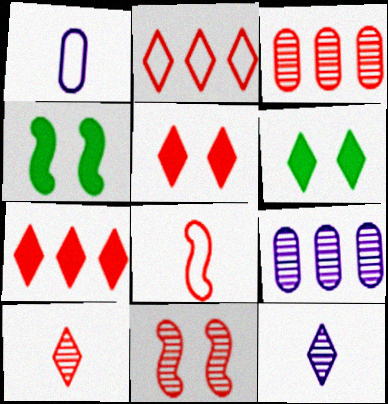[[2, 5, 10], 
[2, 6, 12], 
[3, 5, 8], 
[3, 10, 11], 
[6, 8, 9]]